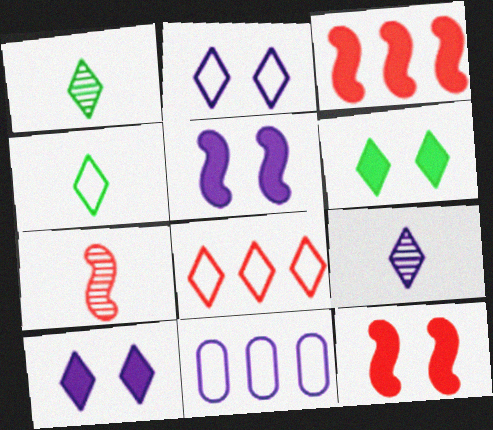[[1, 8, 10], 
[1, 11, 12], 
[2, 4, 8], 
[5, 9, 11], 
[6, 7, 11], 
[6, 8, 9]]